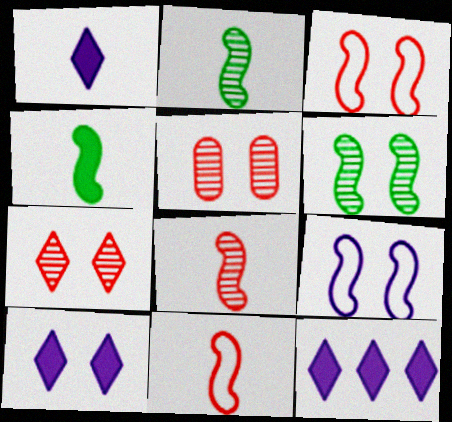[[1, 10, 12]]